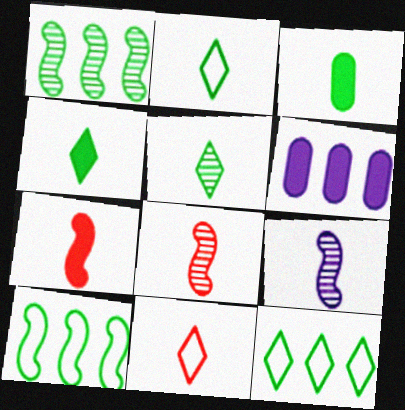[[2, 4, 5], 
[3, 9, 11]]